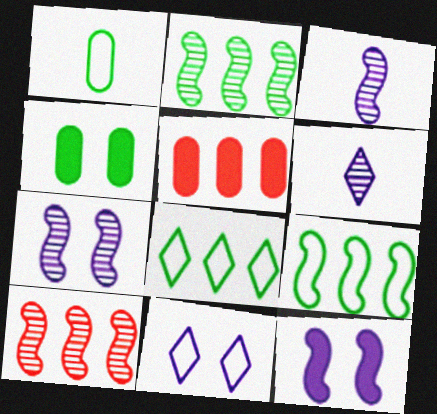[]